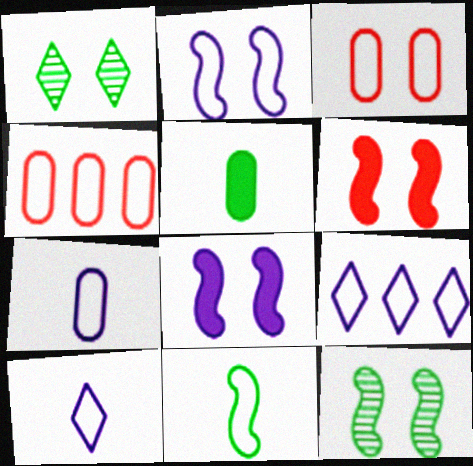[[1, 3, 8], 
[2, 6, 12], 
[2, 7, 9], 
[3, 9, 11]]